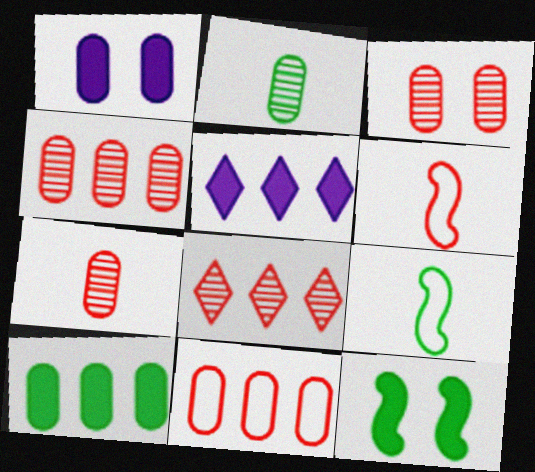[[1, 2, 11], 
[1, 8, 9], 
[3, 4, 7], 
[3, 5, 9]]